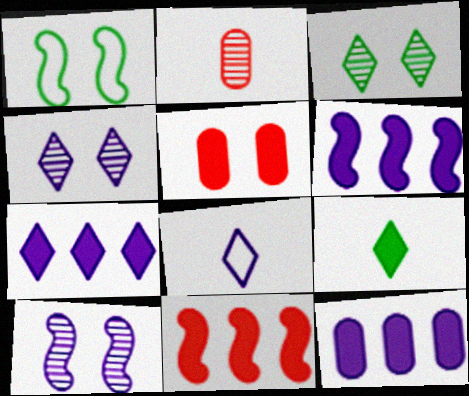[[1, 2, 7], 
[1, 4, 5], 
[4, 7, 8], 
[5, 6, 9], 
[6, 7, 12], 
[8, 10, 12]]